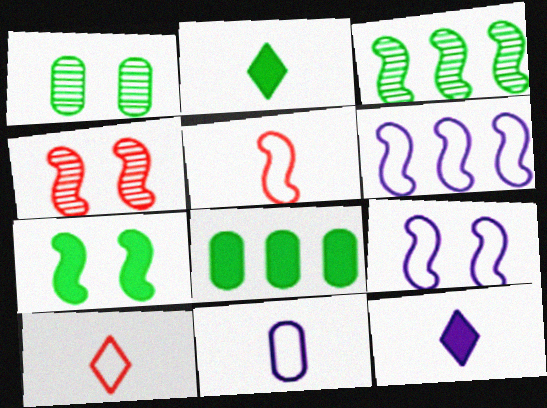[[2, 7, 8], 
[4, 7, 9]]